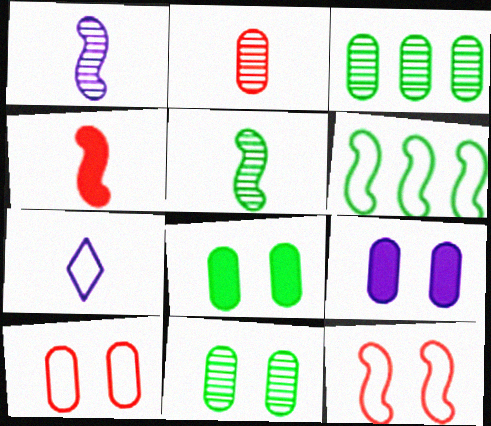[[6, 7, 10], 
[9, 10, 11]]